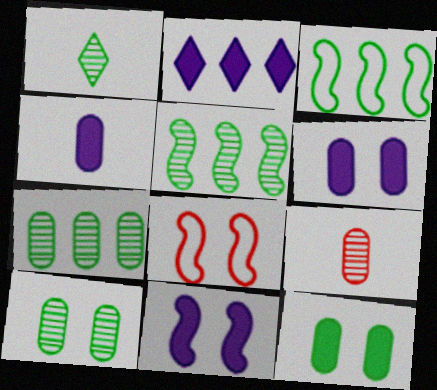[[1, 3, 12], 
[1, 5, 10], 
[2, 4, 11]]